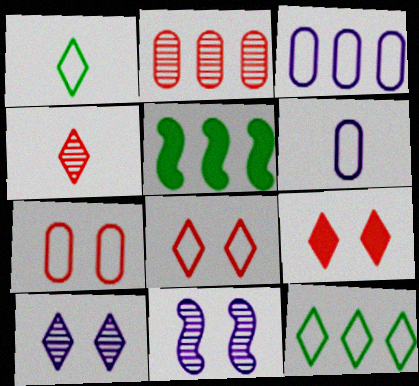[]